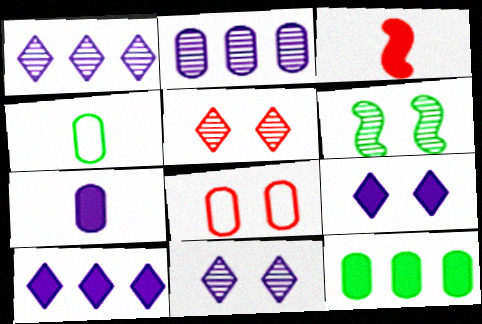[[3, 9, 12], 
[6, 8, 9]]